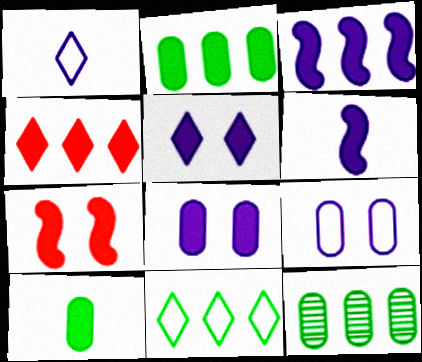[[1, 7, 12], 
[2, 3, 4]]